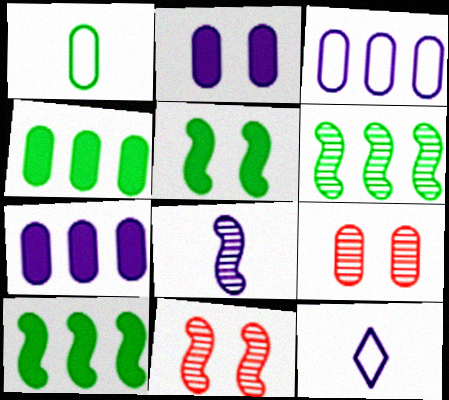[[1, 7, 9], 
[4, 11, 12], 
[6, 8, 11], 
[9, 10, 12]]